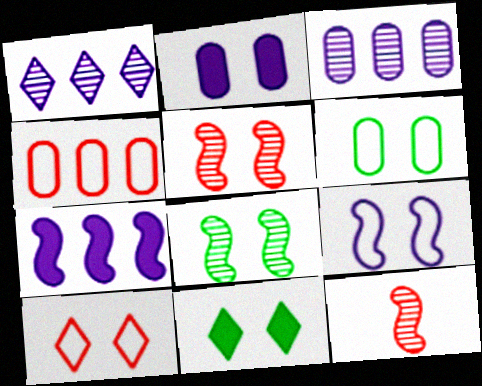[[2, 8, 10], 
[6, 8, 11], 
[6, 9, 10]]